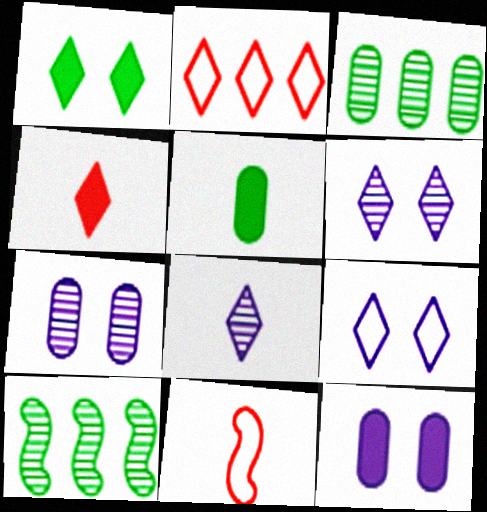[[1, 2, 8], 
[5, 8, 11]]